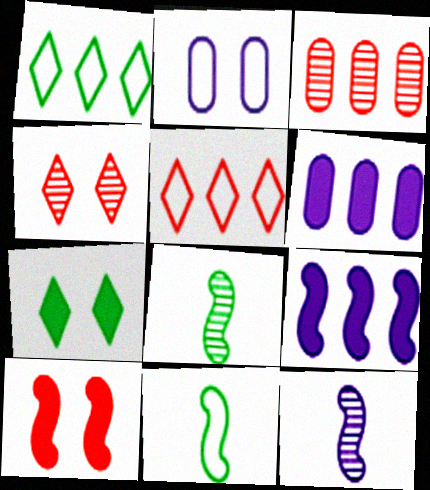[[1, 3, 9], 
[2, 5, 11], 
[4, 6, 11]]